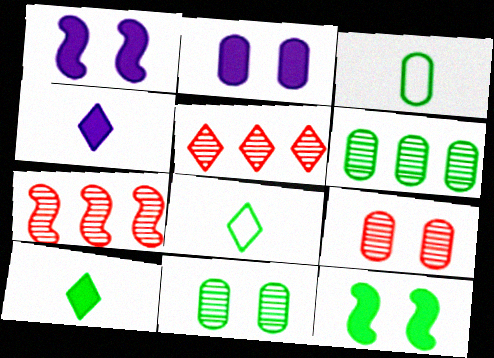[[1, 3, 5], 
[2, 7, 8], 
[6, 8, 12]]